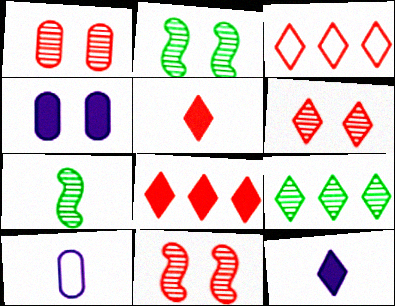[[1, 6, 11], 
[2, 8, 10], 
[3, 4, 7], 
[3, 5, 6], 
[5, 7, 10]]